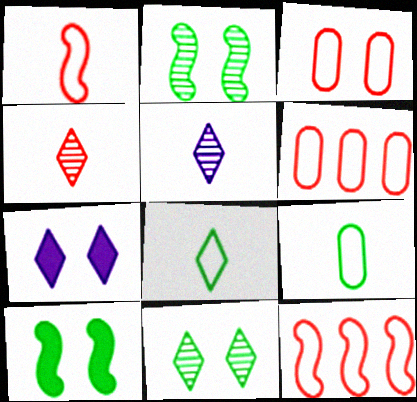[[2, 3, 7], 
[5, 6, 10]]